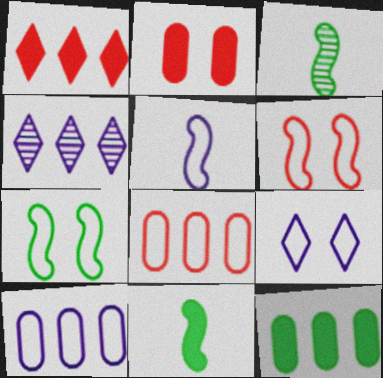[[5, 9, 10]]